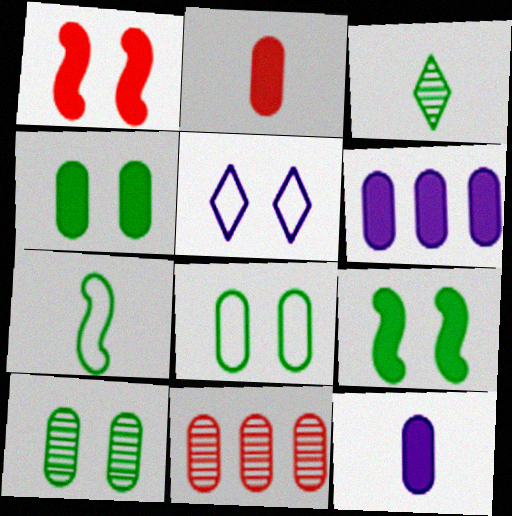[[1, 5, 10], 
[2, 4, 6], 
[4, 8, 10], 
[8, 11, 12]]